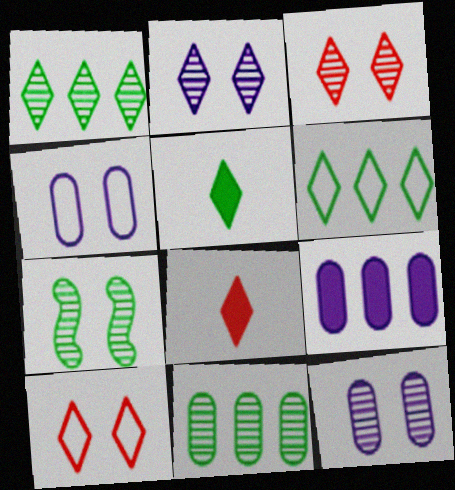[[2, 6, 8], 
[3, 7, 12]]